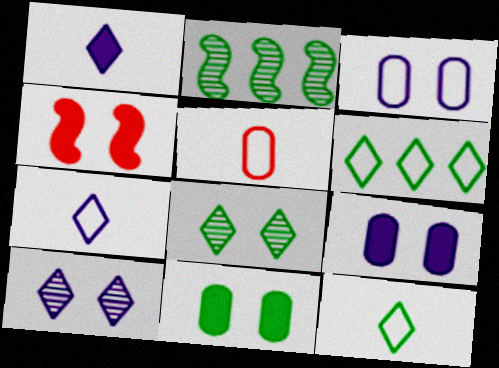[[2, 11, 12], 
[3, 4, 8]]